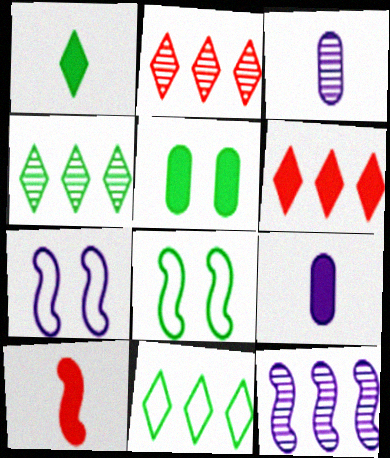[[1, 9, 10], 
[2, 8, 9], 
[3, 6, 8], 
[8, 10, 12]]